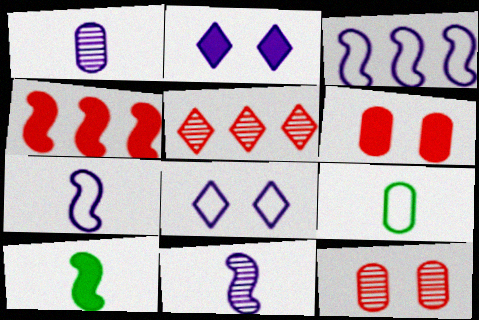[[1, 2, 3]]